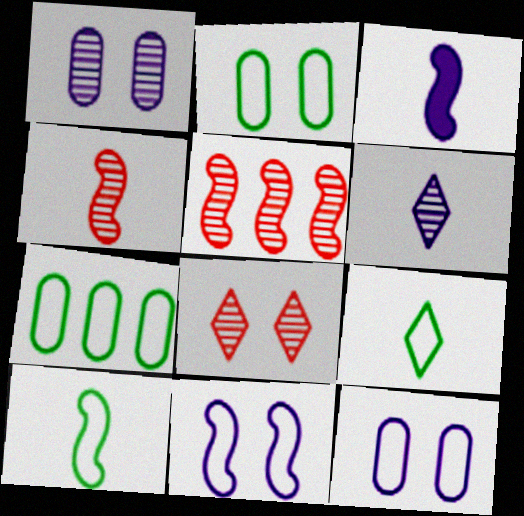[[3, 4, 10], 
[3, 7, 8]]